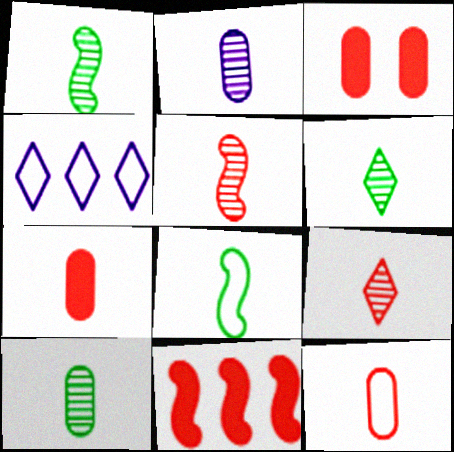[[1, 2, 9], 
[1, 3, 4], 
[1, 6, 10], 
[2, 5, 6]]